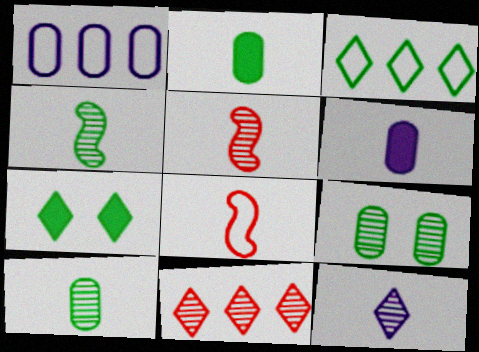[[1, 5, 7], 
[2, 8, 12], 
[5, 10, 12]]